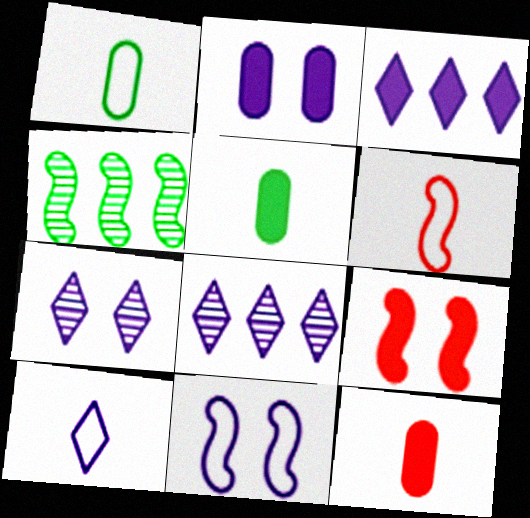[[1, 6, 10], 
[1, 8, 9], 
[2, 7, 11], 
[3, 5, 9], 
[3, 7, 10]]